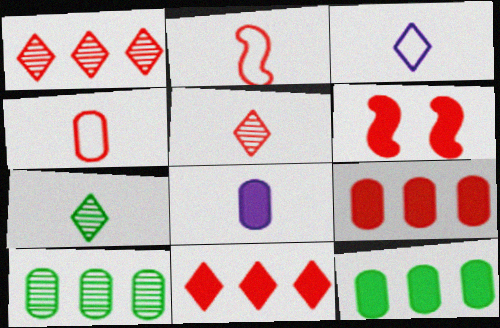[[1, 4, 6], 
[2, 7, 8], 
[3, 6, 10]]